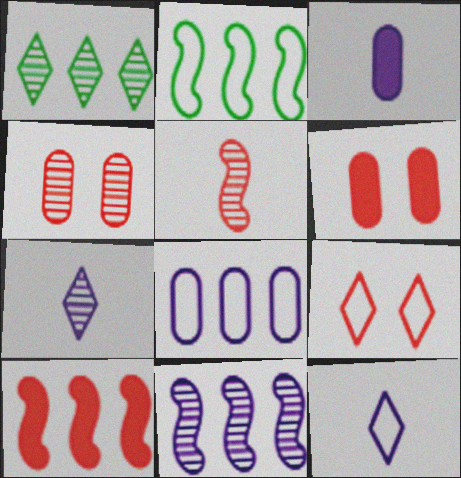[[1, 8, 10], 
[2, 6, 7], 
[2, 10, 11]]